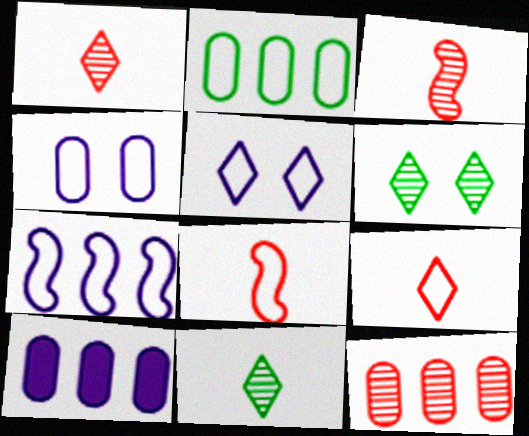[[2, 5, 8], 
[2, 10, 12], 
[6, 8, 10]]